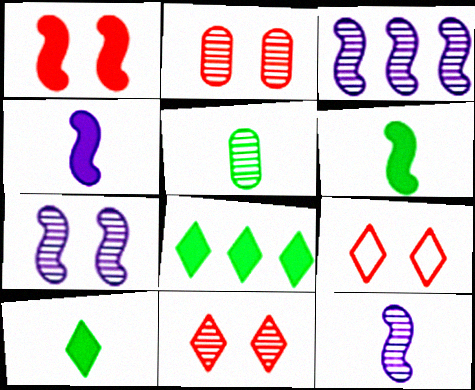[[1, 2, 9], 
[3, 5, 11], 
[3, 7, 12]]